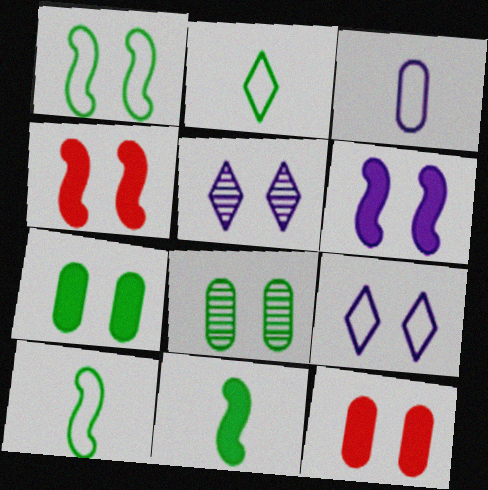[[1, 5, 12], 
[4, 8, 9]]